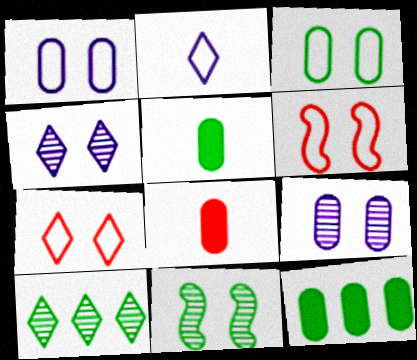[]